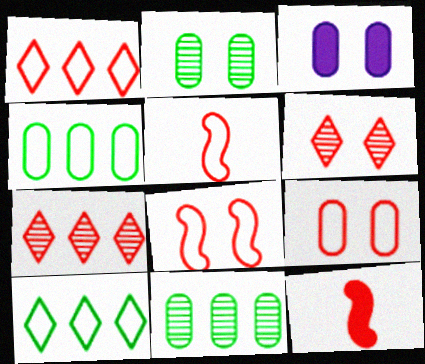[[1, 5, 9], 
[2, 3, 9], 
[7, 9, 12]]